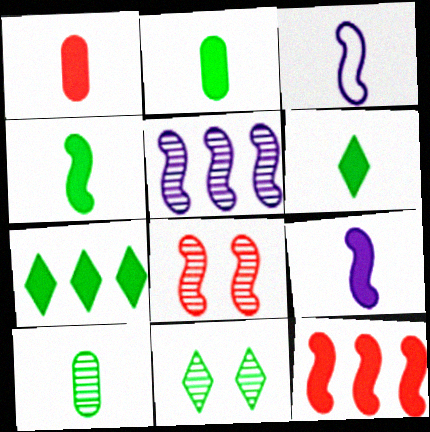[[1, 6, 9], 
[2, 4, 6]]